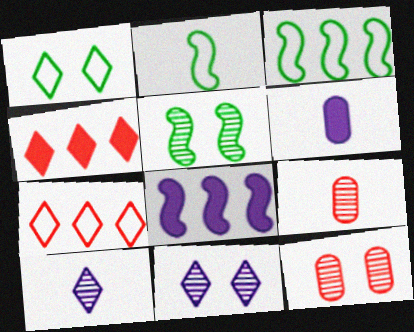[[1, 4, 10], 
[1, 8, 9], 
[5, 6, 7], 
[5, 11, 12]]